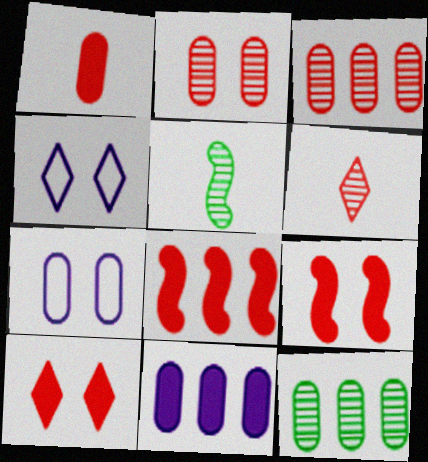[[1, 7, 12], 
[1, 8, 10]]